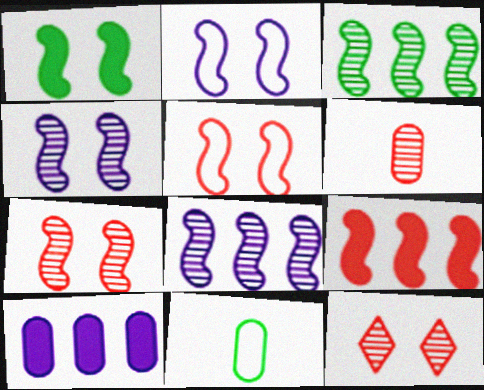[[1, 2, 7], 
[1, 4, 5]]